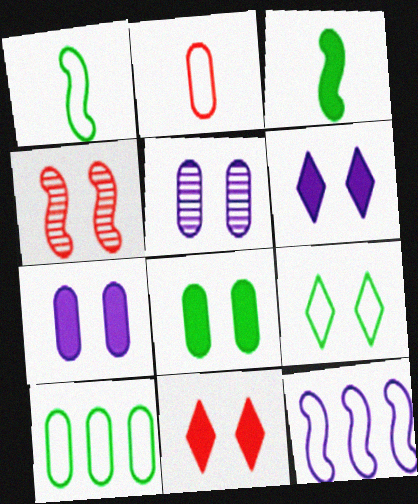[[1, 9, 10], 
[2, 9, 12], 
[3, 4, 12], 
[4, 7, 9]]